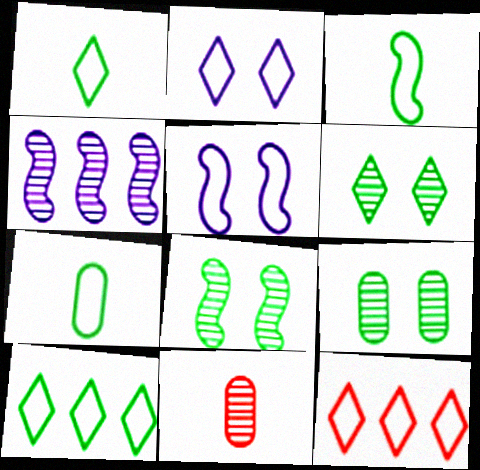[[1, 2, 12], 
[1, 3, 7], 
[4, 6, 11], 
[5, 7, 12], 
[6, 8, 9]]